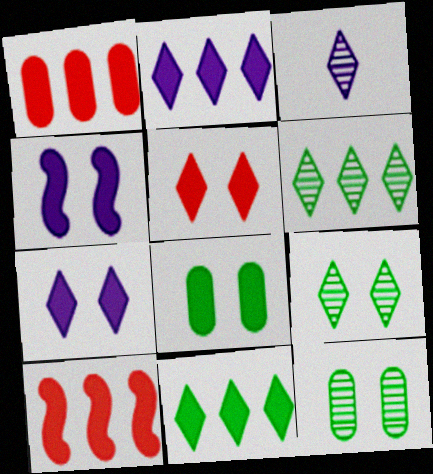[[4, 5, 8]]